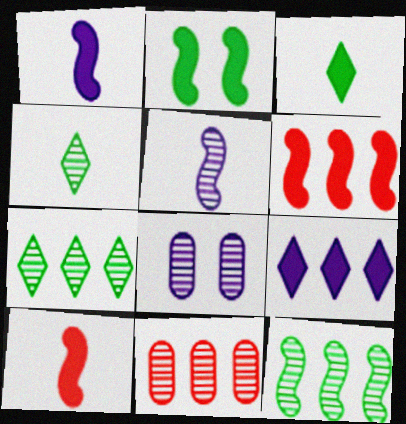[[1, 2, 6]]